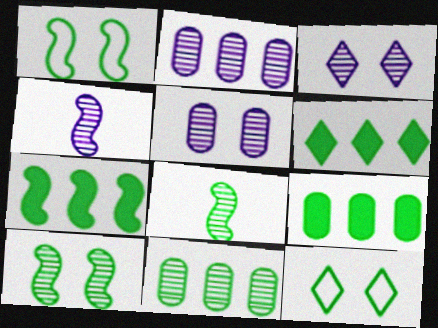[[1, 7, 8], 
[2, 3, 4], 
[6, 7, 9], 
[8, 9, 12]]